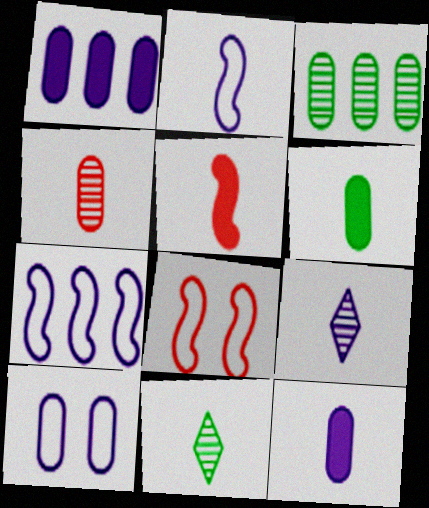[[1, 8, 11], 
[2, 9, 12]]